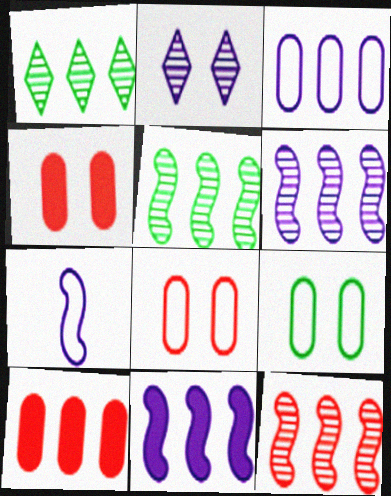[[1, 4, 7], 
[5, 6, 12]]